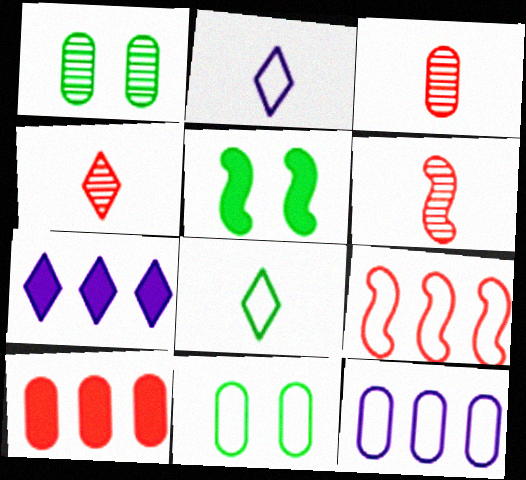[[2, 9, 11], 
[3, 4, 6], 
[4, 5, 12], 
[6, 7, 11]]